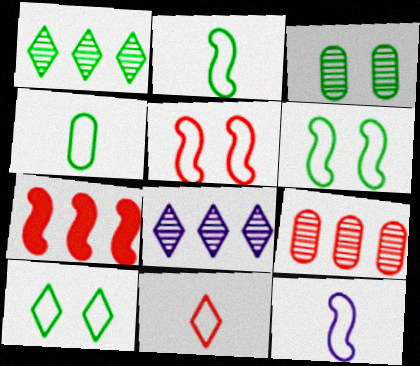[[4, 11, 12]]